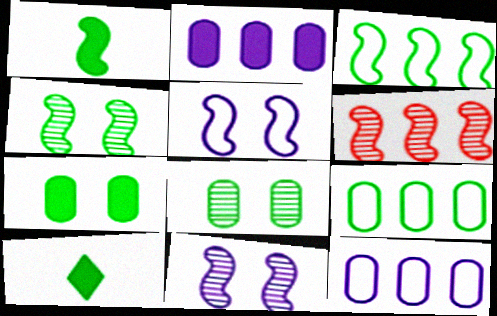[[1, 3, 4], 
[1, 5, 6], 
[3, 8, 10], 
[4, 9, 10]]